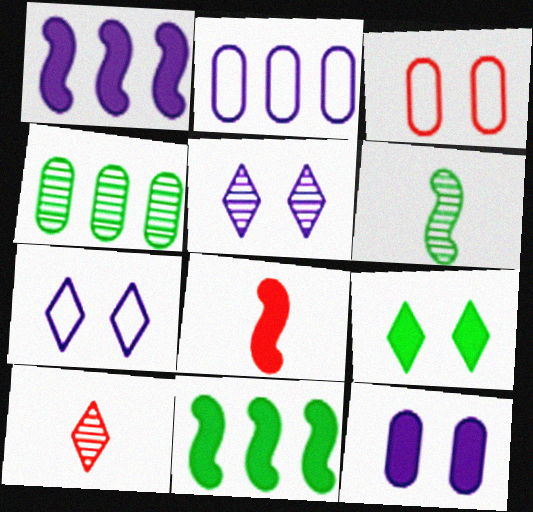[[4, 7, 8]]